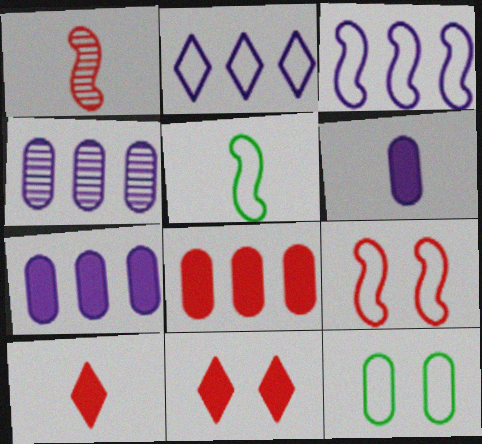[[3, 5, 9], 
[4, 5, 11]]